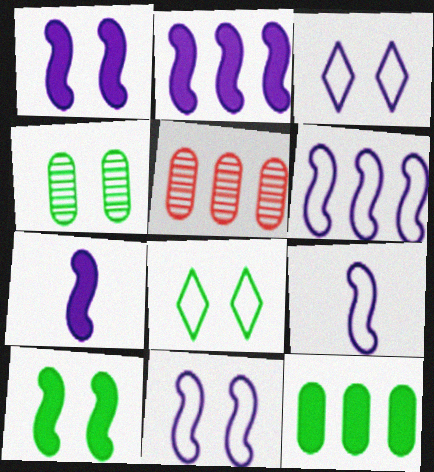[[1, 2, 7], 
[4, 8, 10], 
[5, 7, 8], 
[6, 9, 11]]